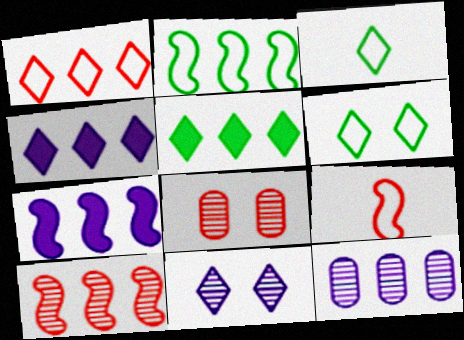[[2, 7, 10], 
[3, 7, 8]]